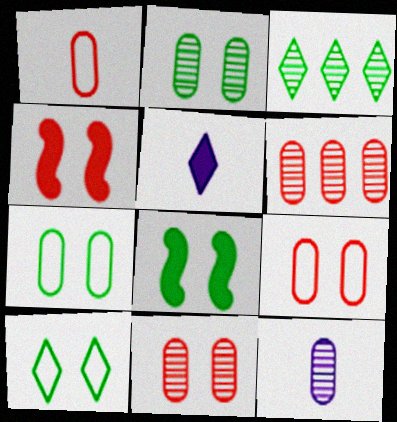[[2, 6, 12], 
[2, 8, 10]]